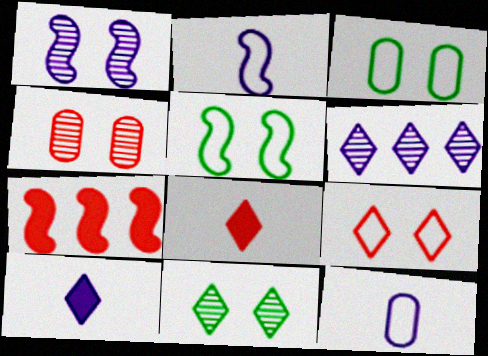[[1, 4, 11], 
[7, 11, 12]]